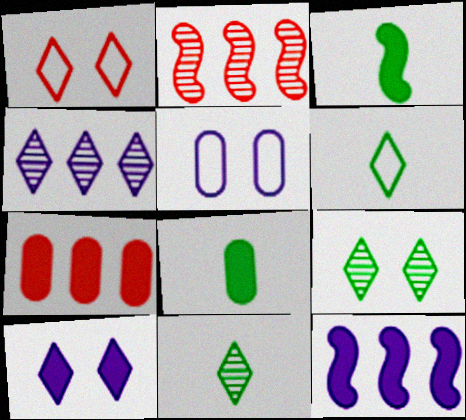[[1, 9, 10], 
[3, 7, 10]]